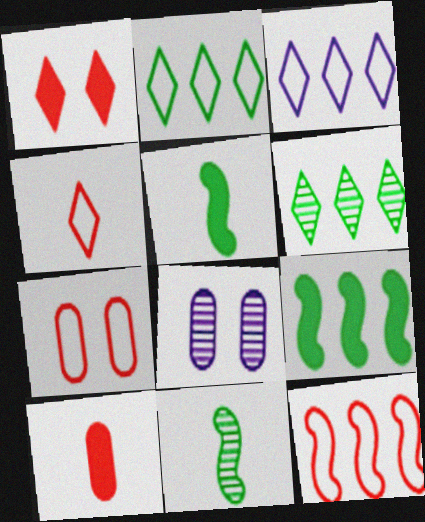[[4, 7, 12], 
[4, 8, 9]]